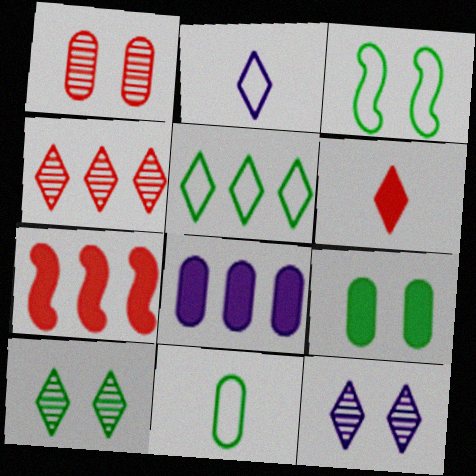[[1, 8, 11], 
[3, 5, 11], 
[3, 9, 10], 
[5, 6, 12], 
[7, 11, 12]]